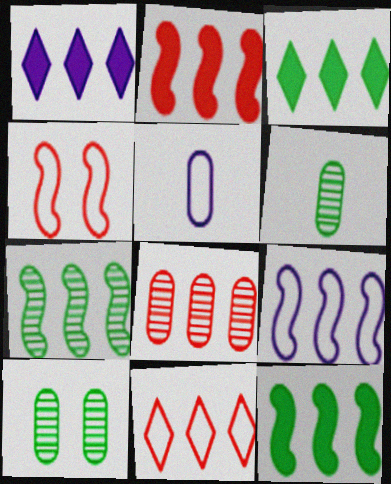[[1, 4, 6], 
[2, 7, 9], 
[2, 8, 11], 
[3, 8, 9]]